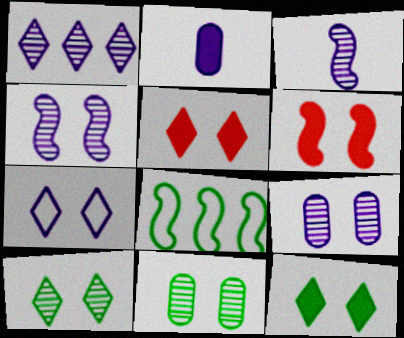[[1, 3, 9], 
[3, 6, 8], 
[5, 7, 10], 
[6, 7, 11]]